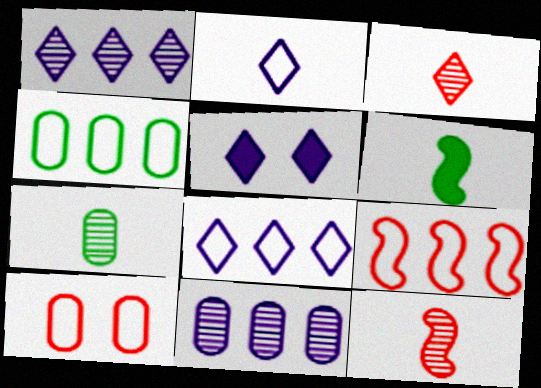[[1, 2, 5], 
[1, 6, 10], 
[4, 5, 12], 
[4, 8, 9], 
[5, 7, 9]]